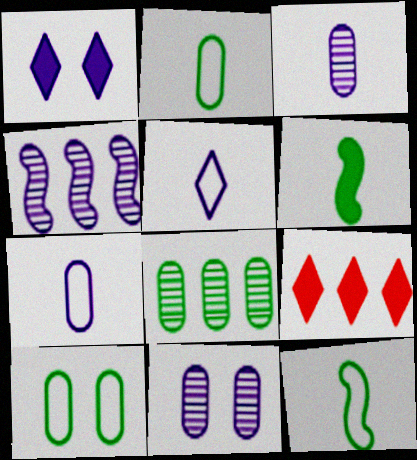[[1, 4, 7], 
[9, 11, 12]]